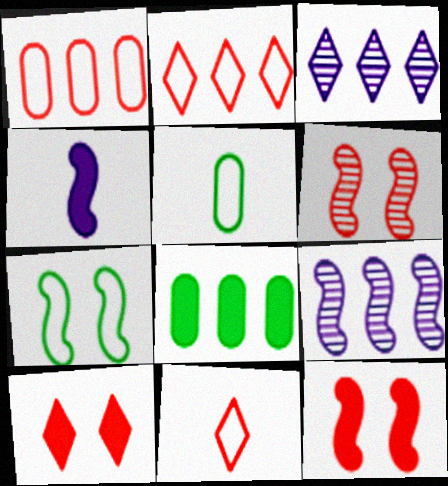[[2, 8, 9], 
[3, 5, 12], 
[4, 8, 10], 
[5, 9, 10]]